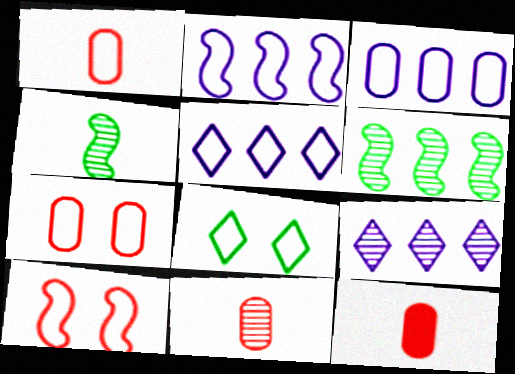[[1, 2, 8], 
[1, 11, 12], 
[2, 3, 5]]